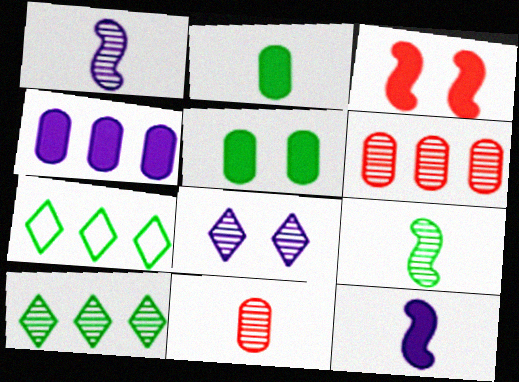[[5, 7, 9], 
[6, 8, 9]]